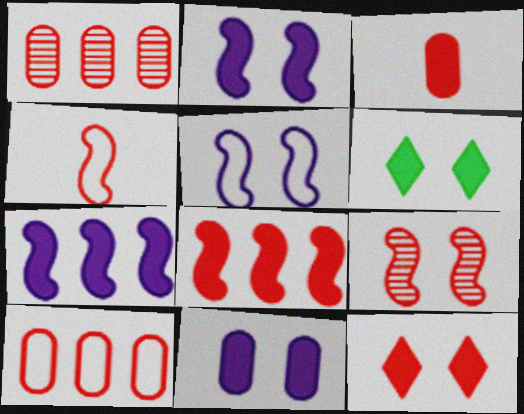[[1, 4, 12], 
[3, 6, 7], 
[3, 8, 12], 
[4, 8, 9]]